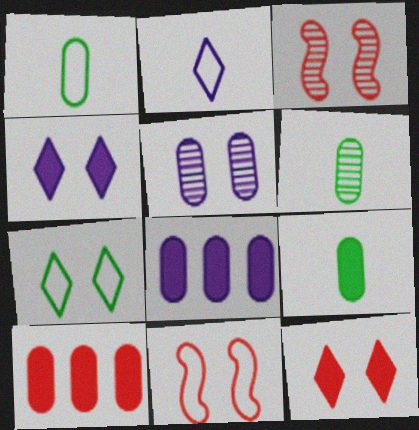[[1, 5, 10], 
[1, 6, 9]]